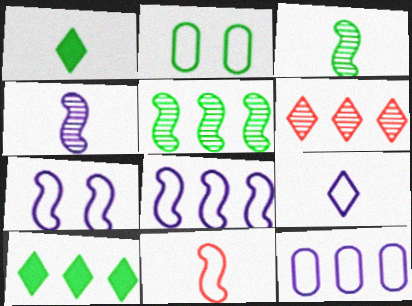[[1, 2, 5], 
[2, 3, 10], 
[7, 9, 12]]